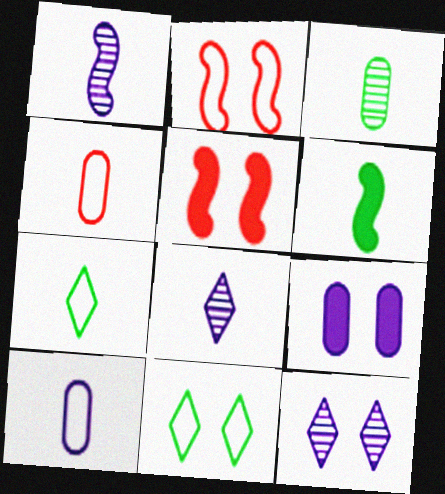[[3, 6, 7], 
[4, 6, 8]]